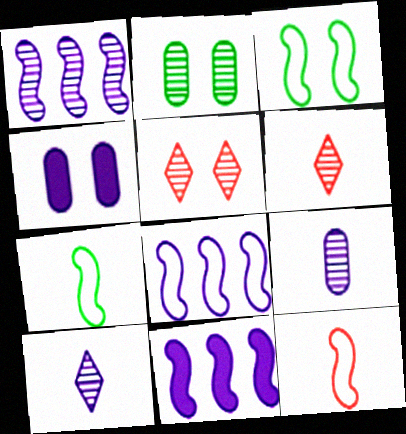[[1, 2, 6], 
[1, 8, 11], 
[3, 4, 5], 
[3, 8, 12], 
[4, 8, 10]]